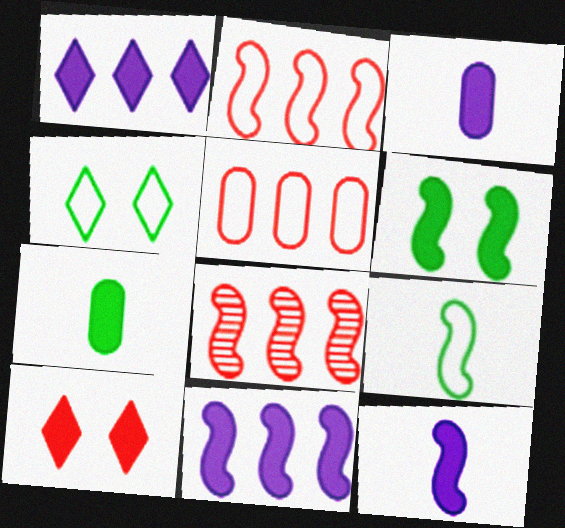[[3, 4, 8], 
[7, 10, 11]]